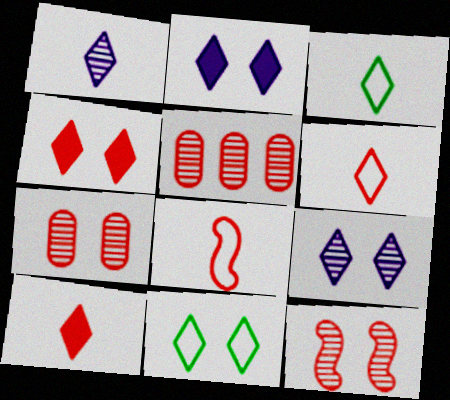[[1, 3, 10], 
[4, 5, 8], 
[4, 9, 11]]